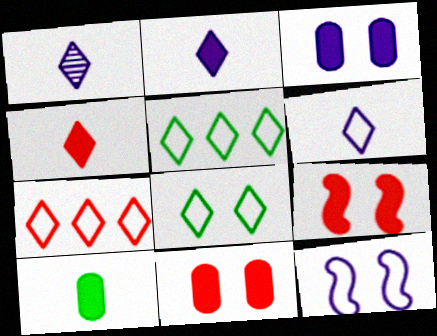[[1, 2, 6], 
[6, 7, 8]]